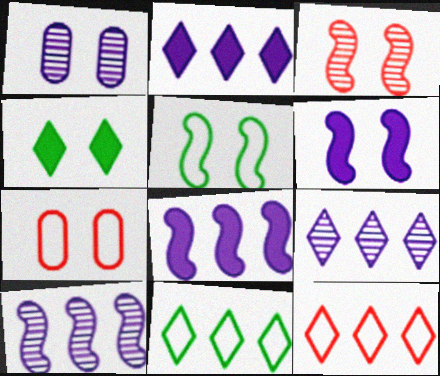[[3, 5, 6]]